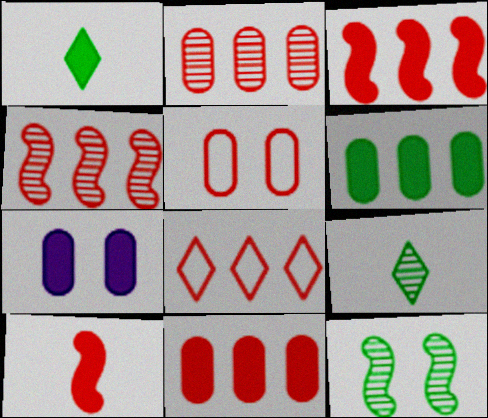[[1, 3, 7], 
[2, 3, 8], 
[4, 8, 11]]